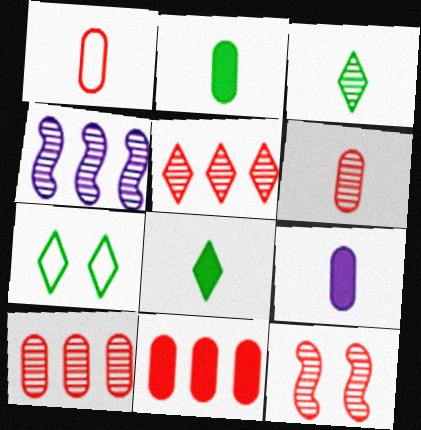[[5, 6, 12]]